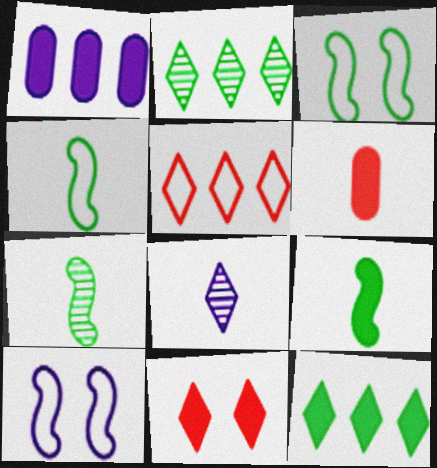[[1, 8, 10], 
[1, 9, 11], 
[2, 6, 10], 
[4, 6, 8], 
[4, 7, 9]]